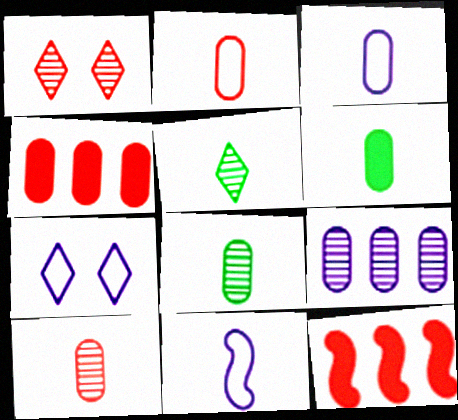[[1, 2, 12], 
[3, 6, 10], 
[7, 8, 12]]